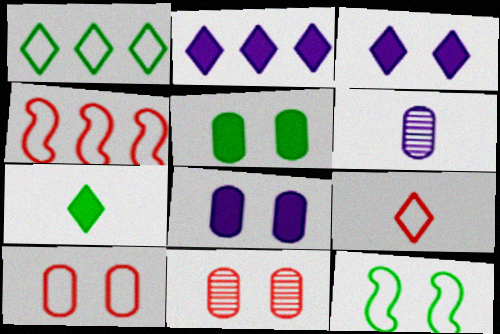[[3, 11, 12], 
[4, 9, 10]]